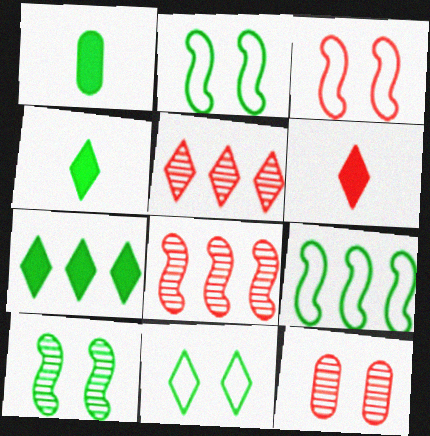[]